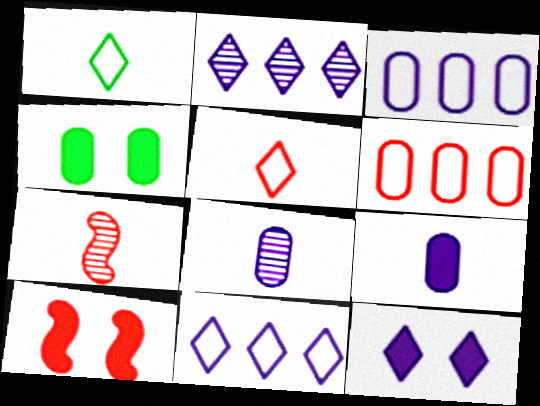[[1, 7, 9], 
[4, 6, 8], 
[4, 7, 11], 
[4, 10, 12]]